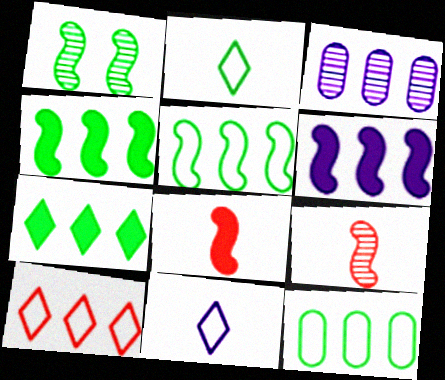[[3, 4, 10]]